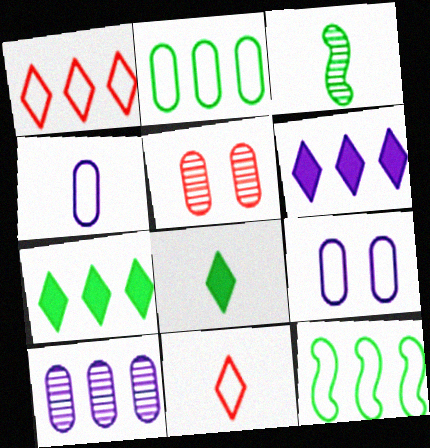[[9, 11, 12]]